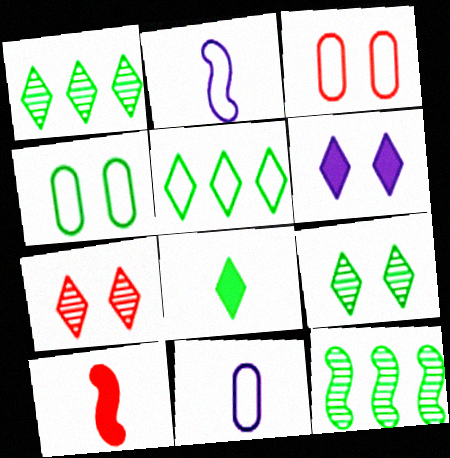[[2, 3, 5], 
[4, 8, 12], 
[5, 8, 9]]